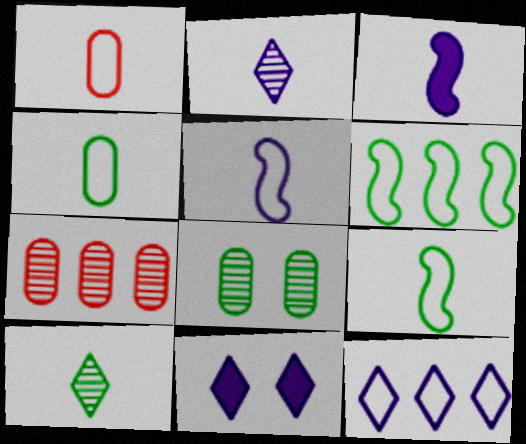[[1, 3, 10], 
[2, 11, 12], 
[7, 9, 11]]